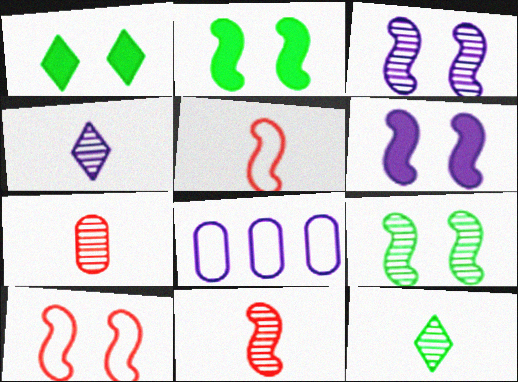[[1, 8, 11], 
[2, 3, 10], 
[4, 6, 8], 
[6, 9, 10]]